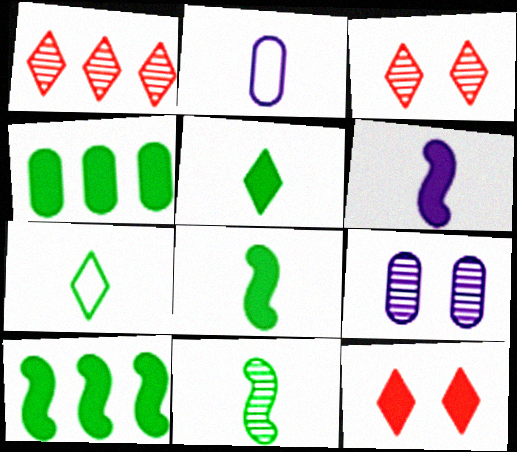[[1, 9, 11], 
[2, 3, 10], 
[4, 6, 12]]